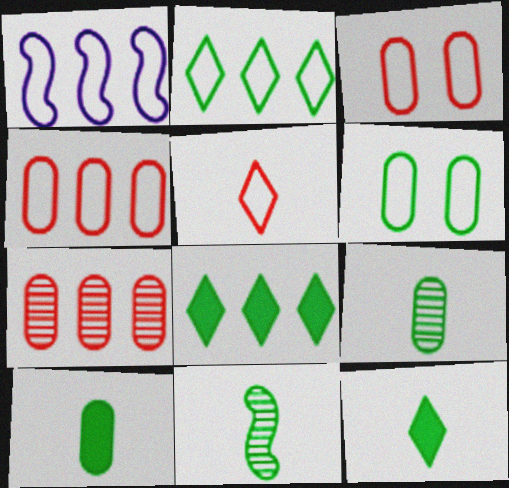[[1, 2, 4], 
[1, 5, 6], 
[1, 7, 8], 
[6, 8, 11]]